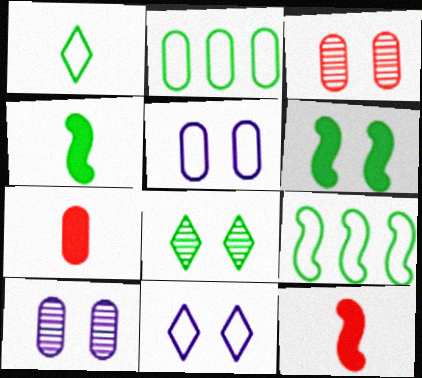[[2, 4, 8], 
[2, 7, 10], 
[3, 6, 11]]